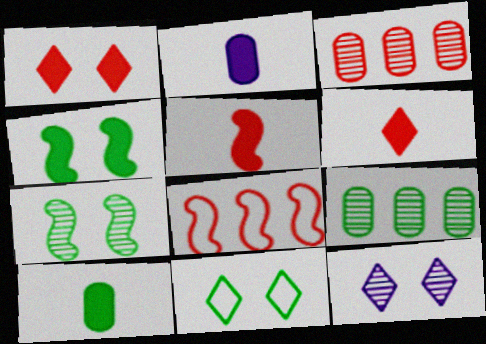[[1, 11, 12], 
[8, 10, 12]]